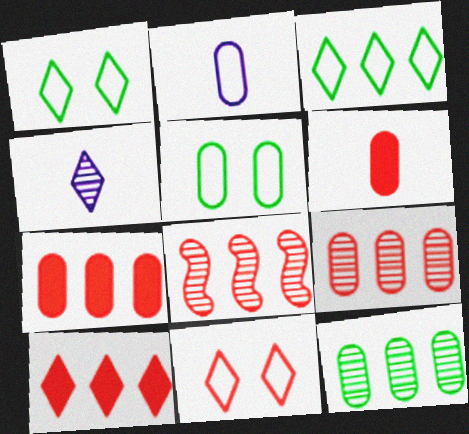[[1, 4, 10], 
[6, 8, 11]]